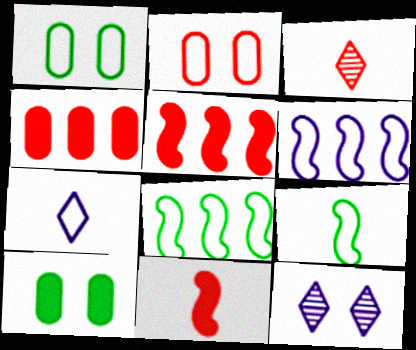[[2, 3, 5], 
[2, 7, 8], 
[3, 6, 10], 
[4, 9, 12]]